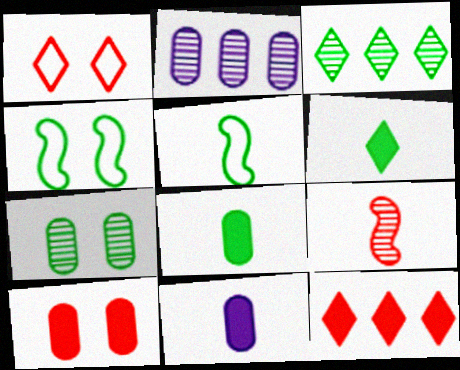[[3, 4, 8]]